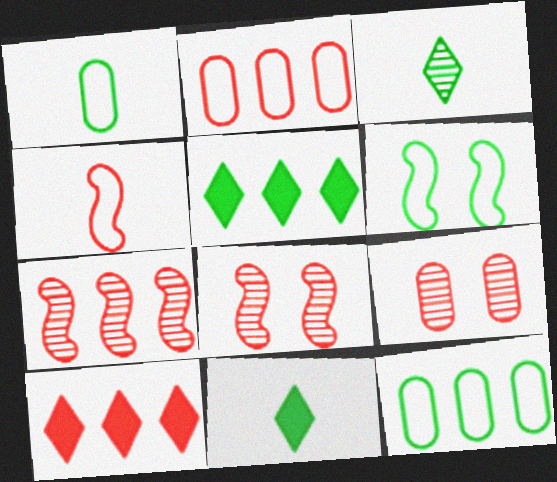[[2, 7, 10], 
[4, 9, 10]]